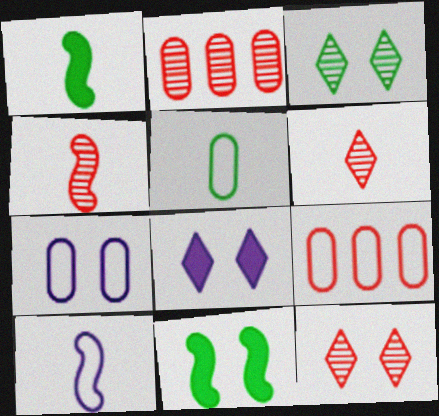[[1, 4, 10], 
[2, 4, 12], 
[5, 7, 9], 
[7, 11, 12]]